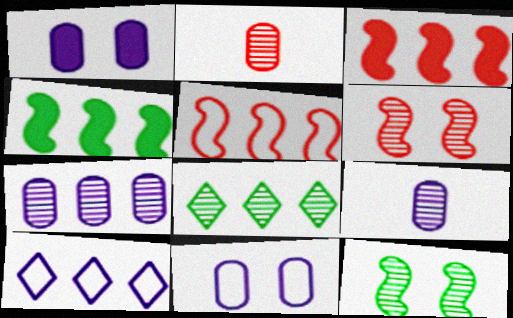[[6, 8, 9]]